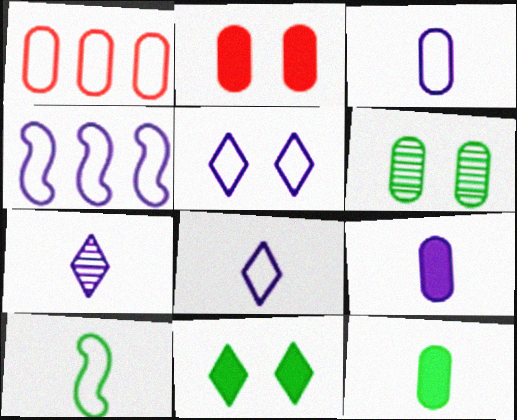[[1, 5, 10], 
[1, 6, 9], 
[3, 4, 5]]